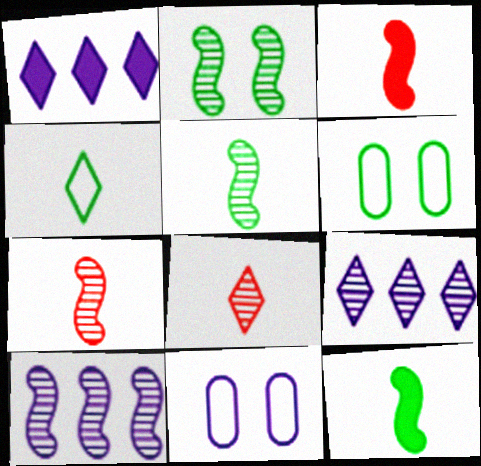[[1, 6, 7], 
[2, 7, 10], 
[3, 6, 9]]